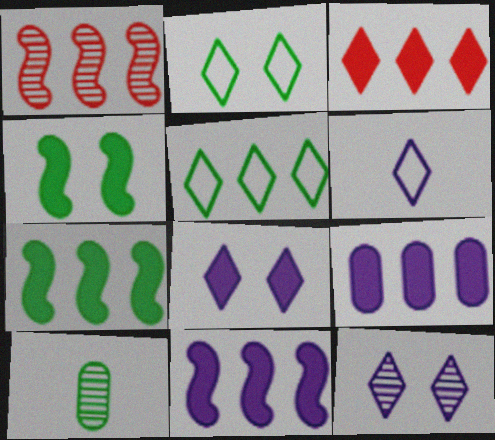[[1, 5, 9], 
[1, 10, 12], 
[2, 7, 10], 
[3, 7, 9], 
[4, 5, 10]]